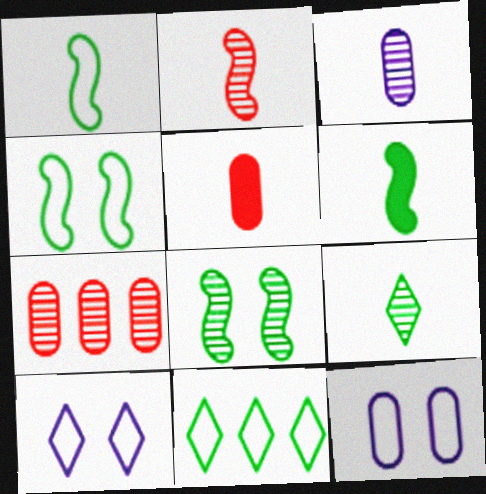[[2, 3, 9], 
[6, 7, 10]]